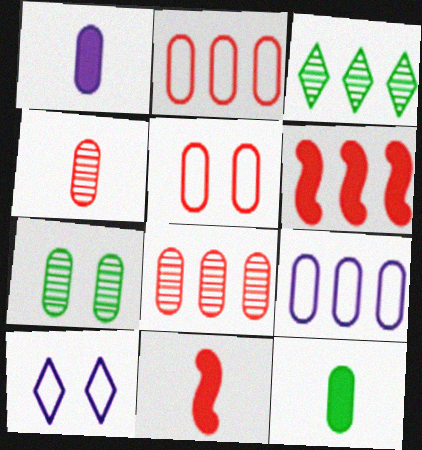[[1, 2, 7], 
[3, 6, 9]]